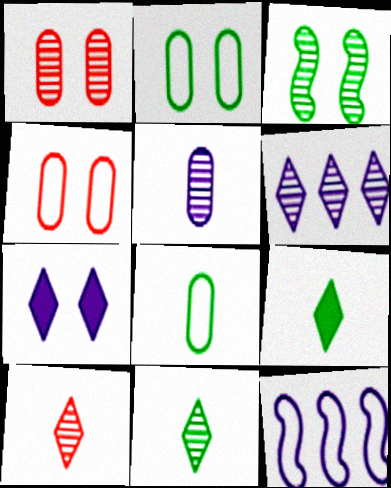[[1, 9, 12], 
[3, 4, 7], 
[5, 7, 12]]